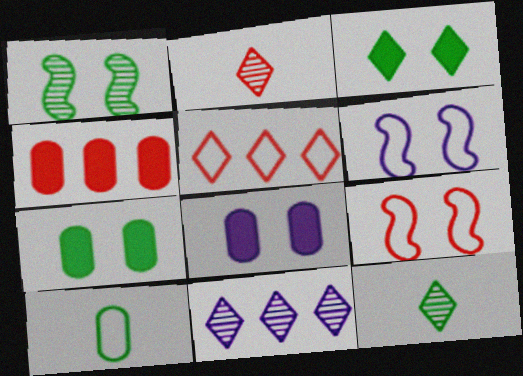[[2, 4, 9], 
[4, 6, 12], 
[5, 6, 10]]